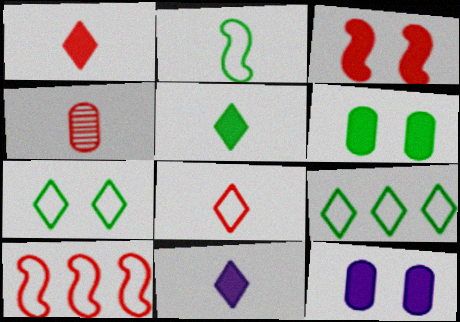[[1, 5, 11], 
[2, 4, 11]]